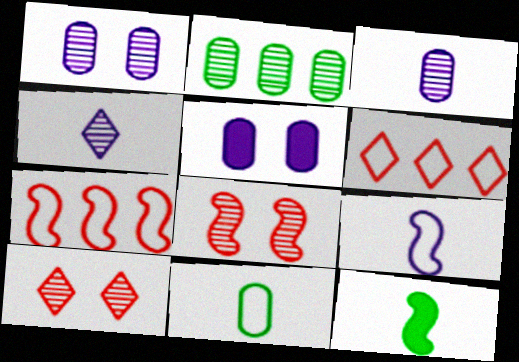[[1, 6, 12], 
[2, 4, 8]]